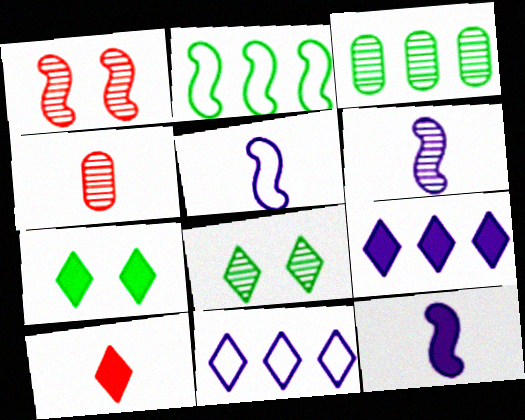[[1, 2, 12], 
[5, 6, 12], 
[7, 9, 10], 
[8, 10, 11]]